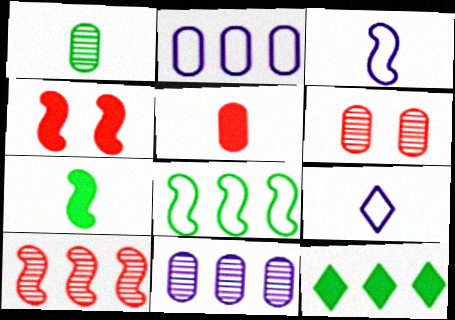[[1, 6, 11], 
[2, 10, 12], 
[3, 6, 12]]